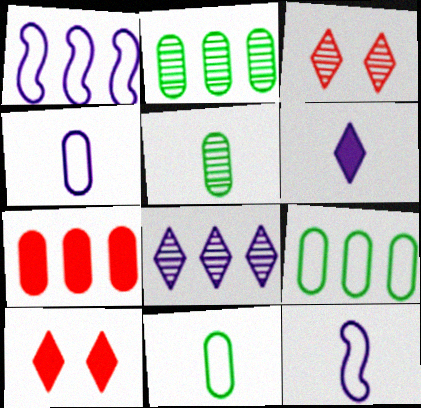[[1, 5, 10], 
[2, 10, 12]]